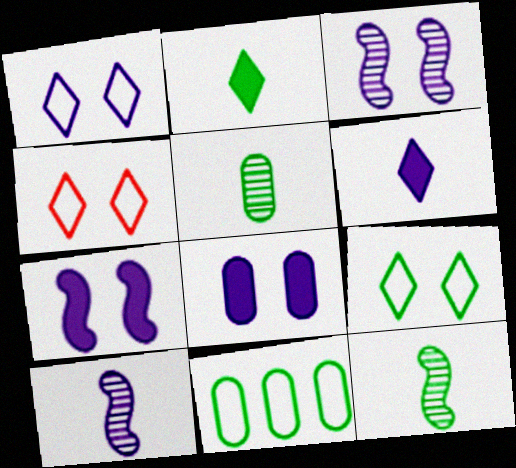[[1, 3, 8], 
[1, 4, 9]]